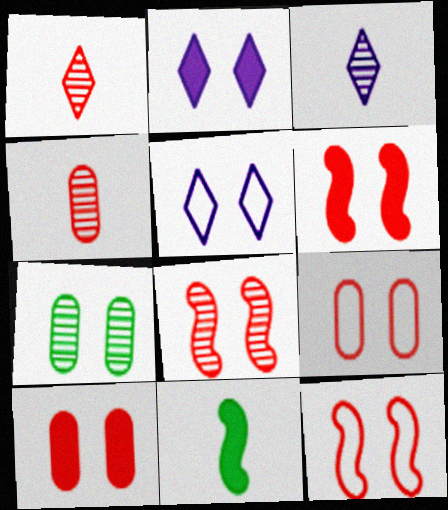[[2, 7, 12], 
[5, 6, 7], 
[6, 8, 12]]